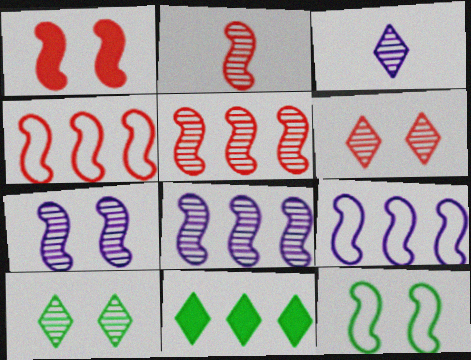[[1, 2, 4], 
[1, 7, 12]]